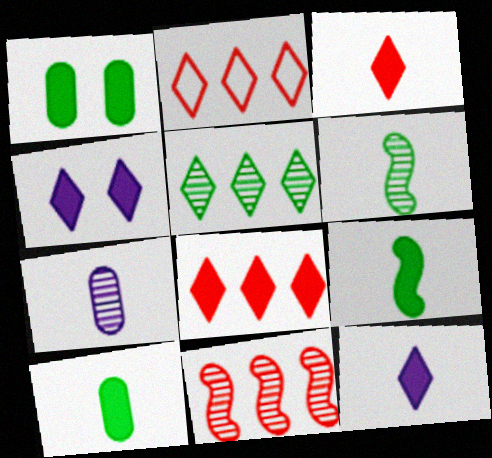[]